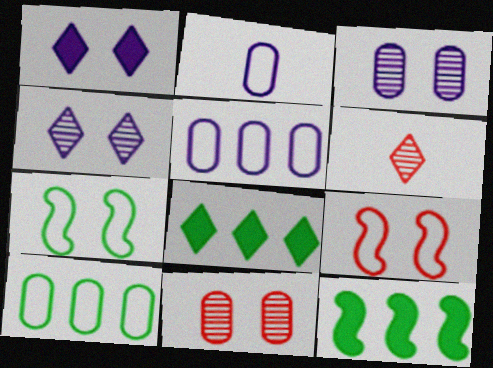[[1, 7, 11]]